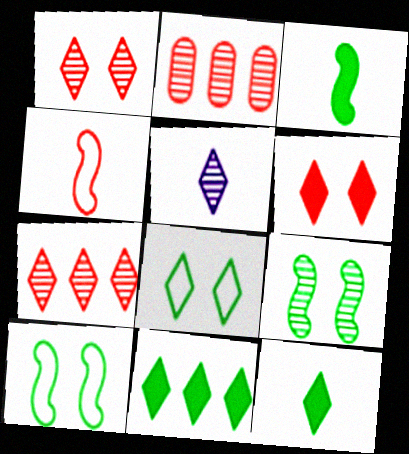[[2, 4, 6], 
[2, 5, 9]]